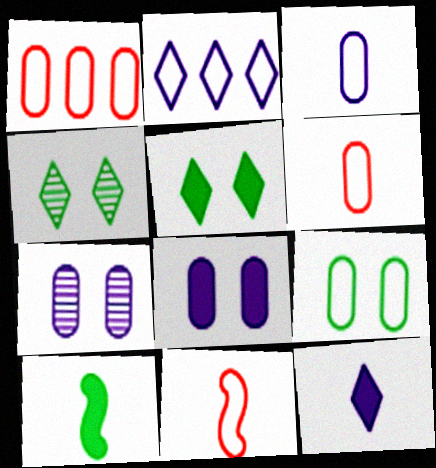[[1, 3, 9], 
[2, 9, 11]]